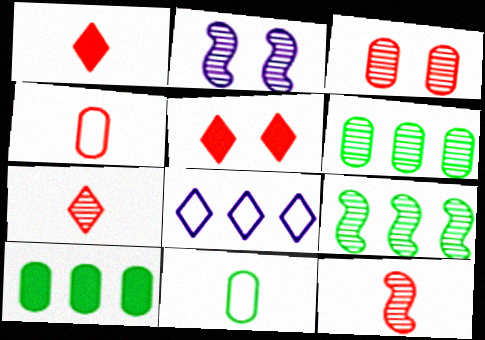[[1, 4, 12], 
[2, 6, 7], 
[2, 9, 12]]